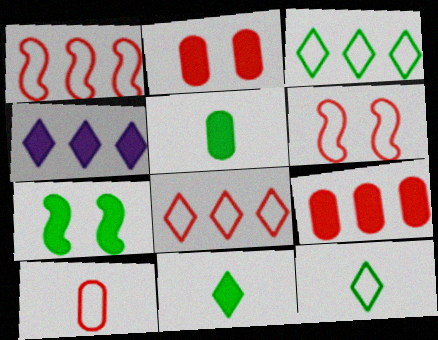[[6, 8, 10]]